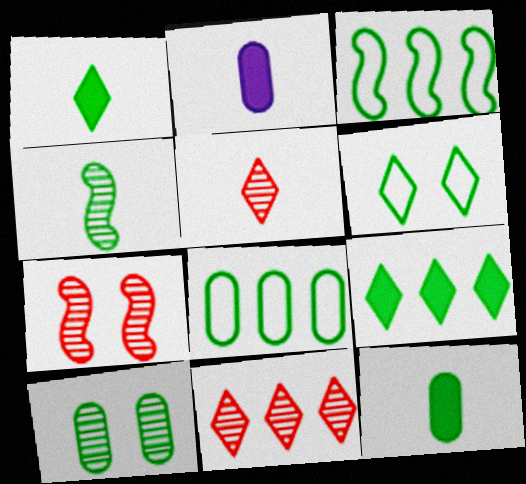[[1, 3, 10], 
[8, 10, 12]]